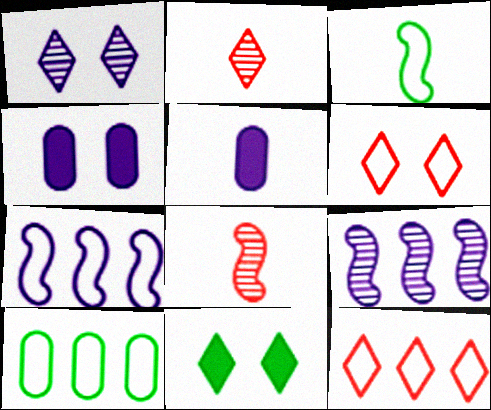[[1, 5, 7], 
[1, 6, 11], 
[2, 3, 5], 
[7, 10, 12]]